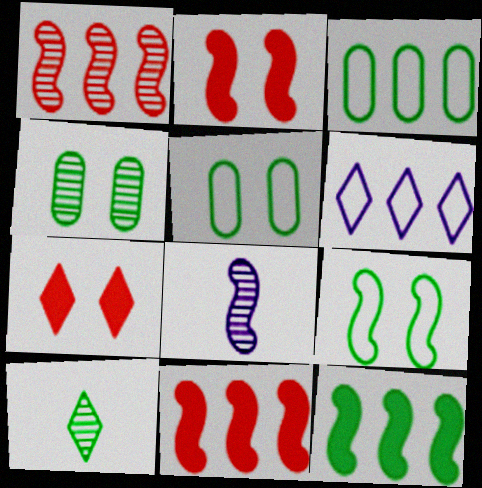[[3, 7, 8], 
[5, 10, 12], 
[6, 7, 10], 
[8, 9, 11]]